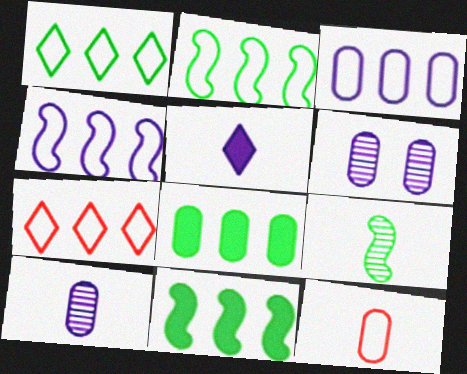[[2, 3, 7], 
[4, 5, 6], 
[5, 9, 12], 
[6, 8, 12]]